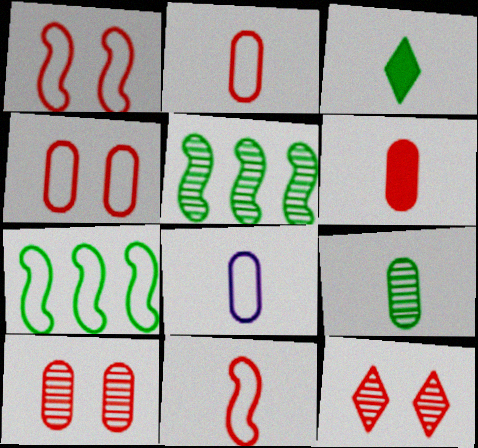[[6, 8, 9]]